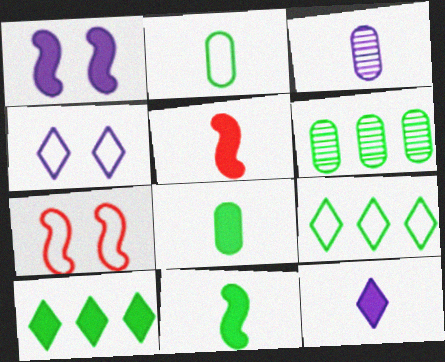[[3, 7, 10], 
[4, 5, 6], 
[5, 8, 12], 
[6, 7, 12]]